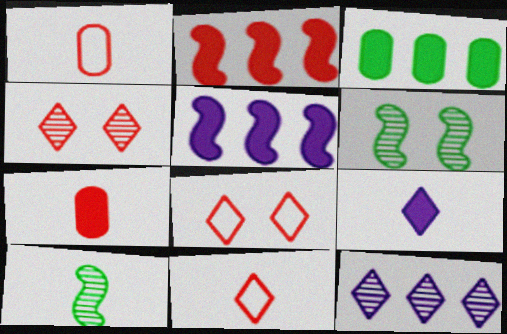[[1, 2, 4], 
[1, 9, 10]]